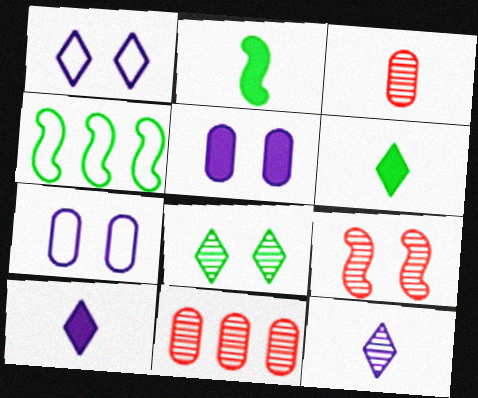[[1, 2, 11]]